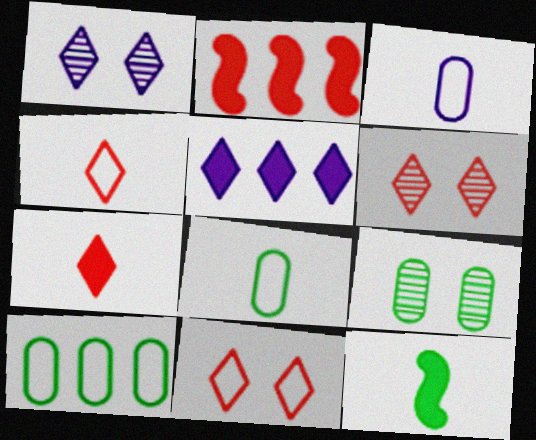[[1, 2, 8]]